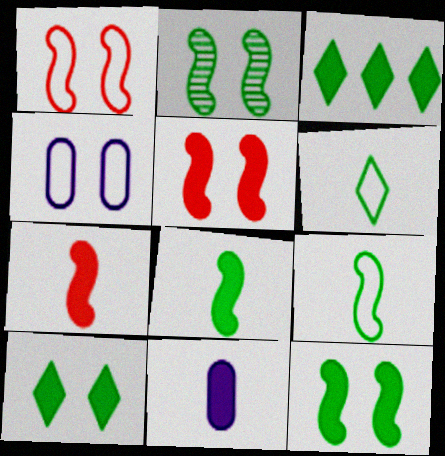[[3, 5, 11]]